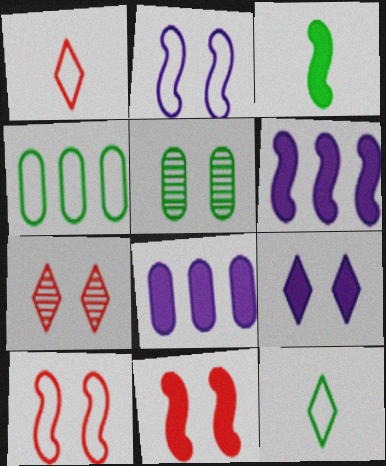[[1, 2, 4], 
[1, 5, 6], 
[3, 6, 11], 
[5, 9, 10]]